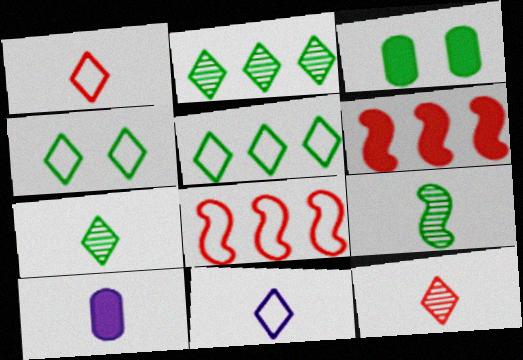[[1, 9, 10], 
[3, 5, 9]]